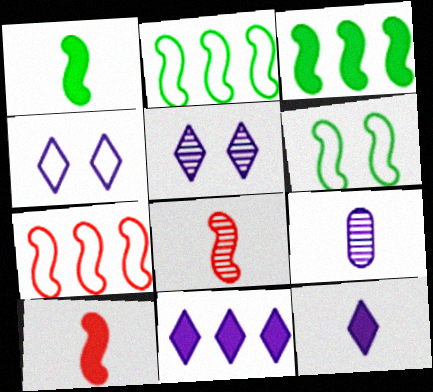[]